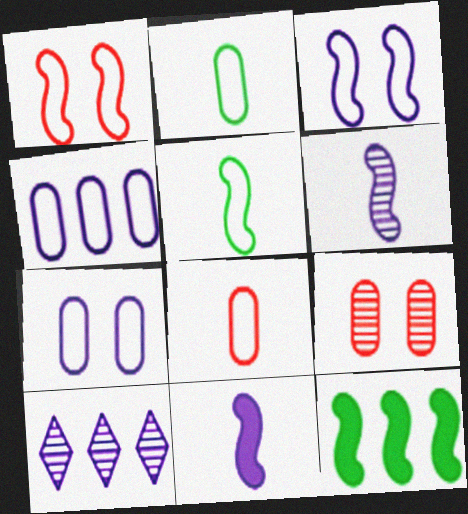[[1, 6, 12], 
[7, 10, 11]]